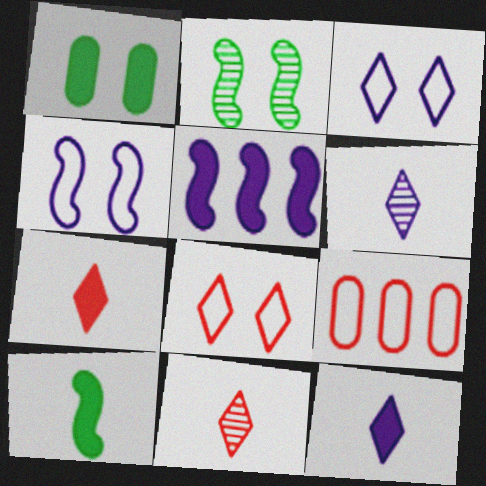[[1, 5, 7], 
[2, 9, 12]]